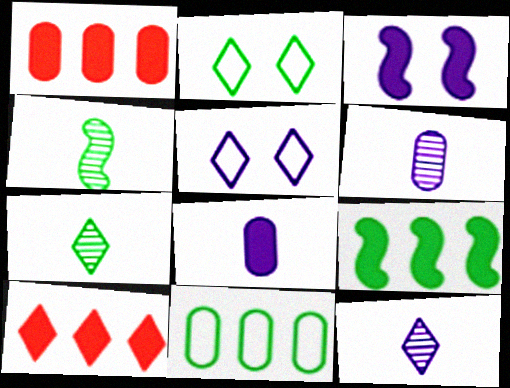[[1, 4, 5], 
[2, 10, 12], 
[5, 7, 10]]